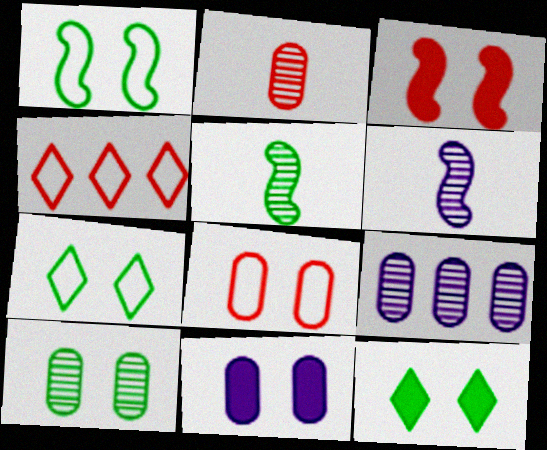[[1, 10, 12], 
[2, 3, 4], 
[2, 9, 10], 
[3, 11, 12], 
[4, 5, 11], 
[8, 10, 11]]